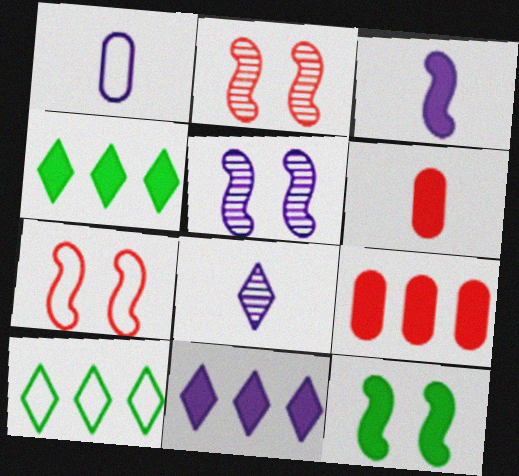[[1, 2, 4], 
[1, 3, 8], 
[1, 5, 11], 
[1, 7, 10], 
[5, 6, 10], 
[5, 7, 12], 
[6, 11, 12]]